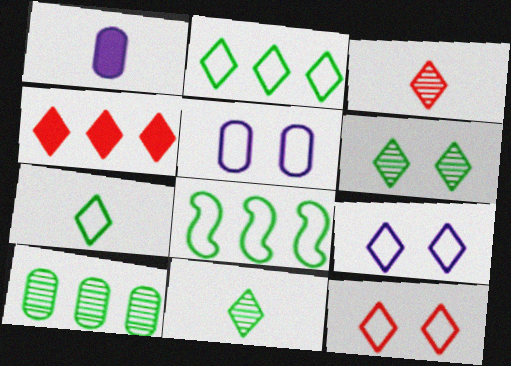[[3, 4, 12], 
[4, 9, 11]]